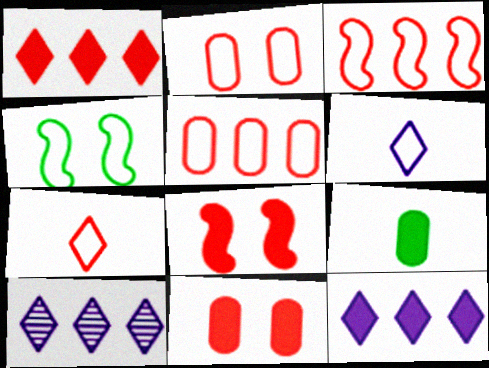[[2, 3, 7], 
[4, 5, 6], 
[8, 9, 12]]